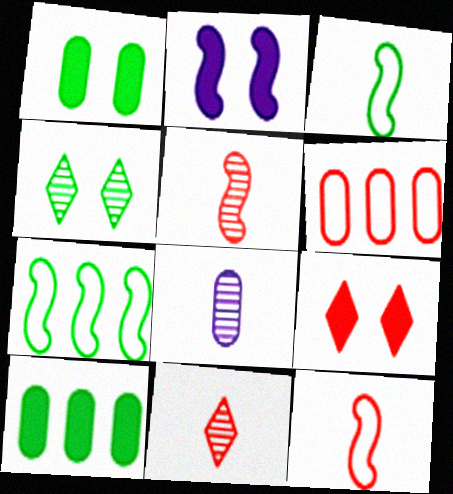[[1, 2, 9], 
[1, 6, 8], 
[2, 5, 7], 
[3, 4, 10], 
[5, 6, 9], 
[7, 8, 9]]